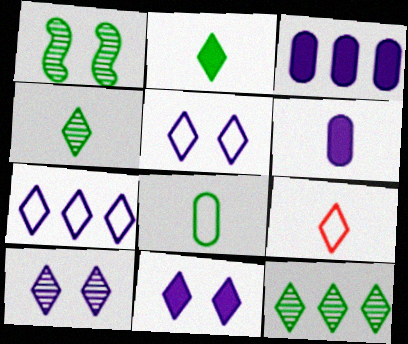[[1, 3, 9], 
[5, 10, 11], 
[9, 11, 12]]